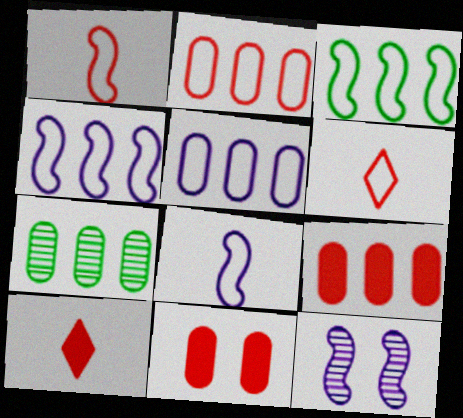[[5, 7, 9]]